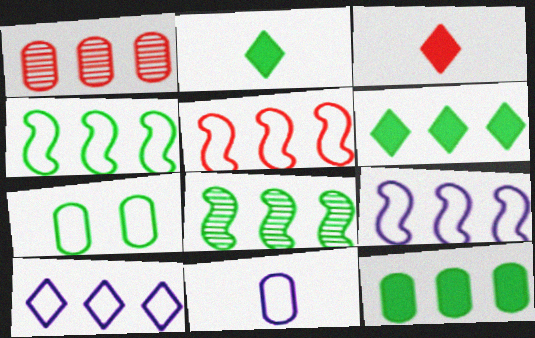[[1, 6, 9], 
[2, 7, 8], 
[4, 5, 9]]